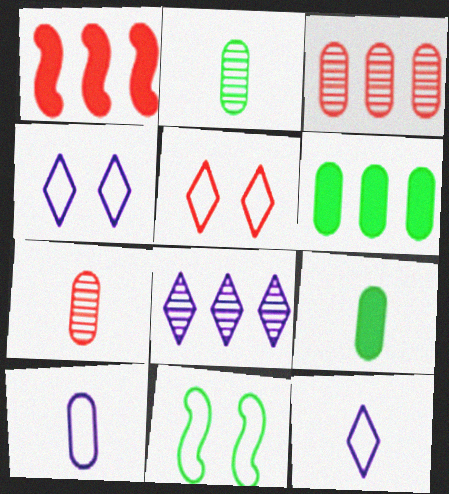[[1, 2, 4], 
[1, 5, 7], 
[7, 9, 10]]